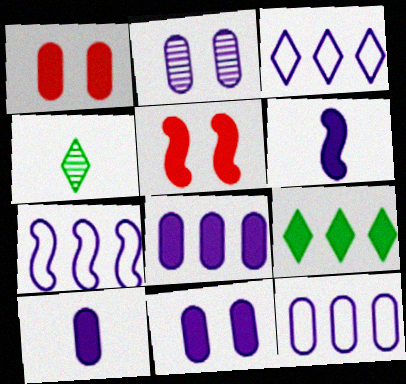[[1, 4, 7], 
[1, 6, 9], 
[2, 3, 6], 
[2, 10, 12], 
[3, 7, 12], 
[4, 5, 12], 
[5, 9, 10], 
[8, 10, 11]]